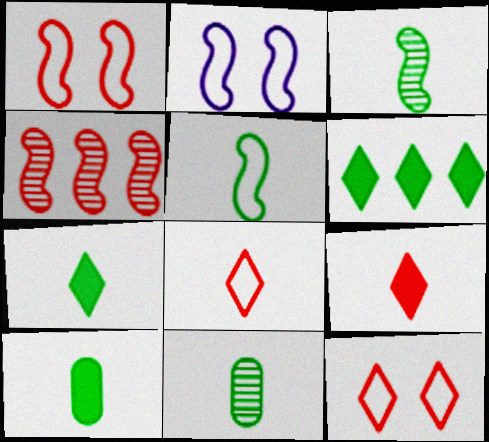[[5, 7, 11]]